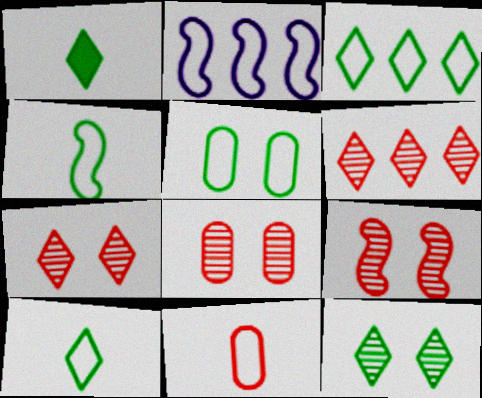[[1, 2, 8], 
[1, 3, 12], 
[3, 4, 5], 
[7, 8, 9]]